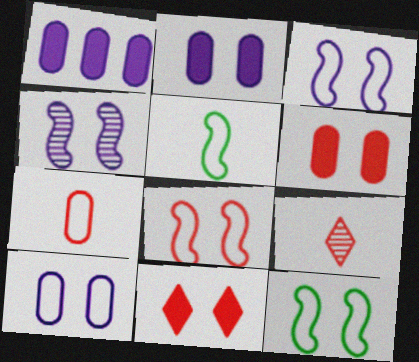[[1, 9, 12], 
[3, 8, 12]]